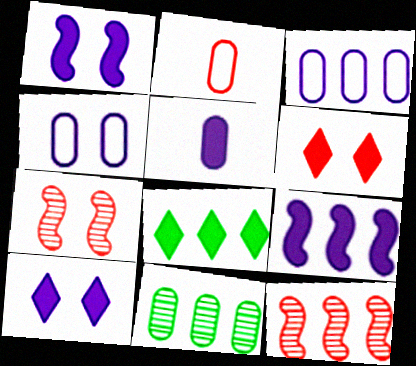[[2, 6, 12], 
[3, 8, 12], 
[5, 9, 10]]